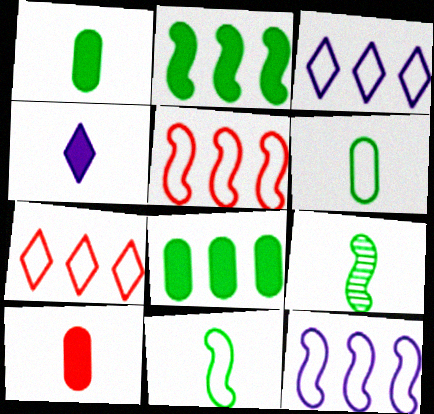[]